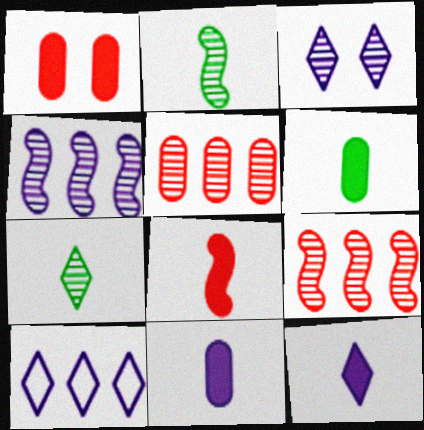[[1, 2, 10], 
[2, 3, 5], 
[3, 10, 12], 
[6, 8, 12]]